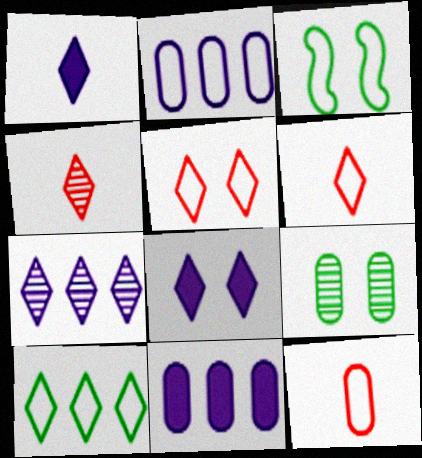[[2, 3, 6], 
[3, 4, 11], 
[4, 8, 10], 
[9, 11, 12]]